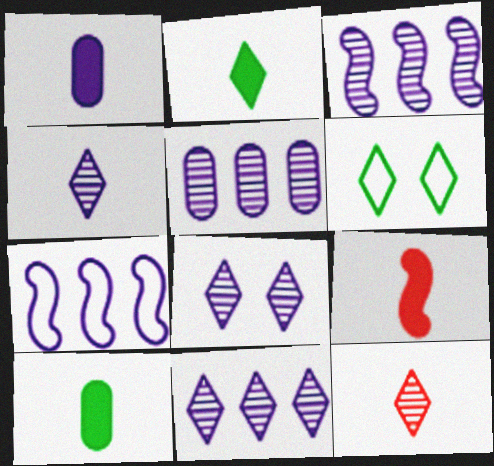[[1, 2, 9], 
[1, 7, 8], 
[3, 5, 11], 
[4, 8, 11], 
[5, 6, 9]]